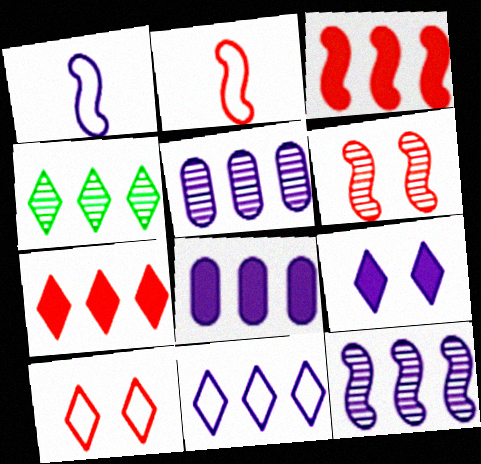[[1, 5, 9], 
[2, 3, 6], 
[4, 7, 11], 
[8, 11, 12]]